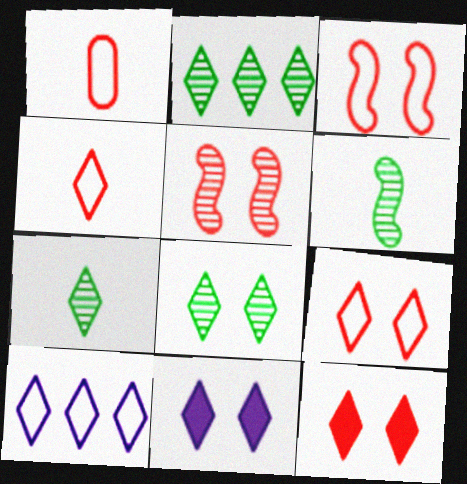[[2, 4, 11], 
[2, 7, 8], 
[7, 10, 12], 
[8, 9, 11]]